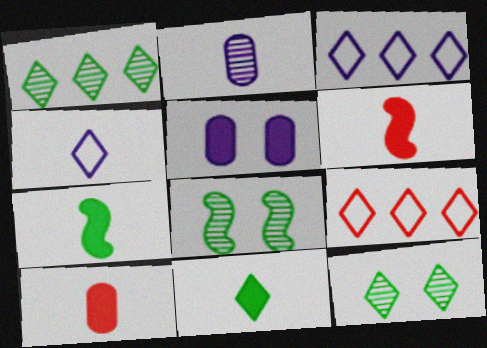[[3, 8, 10]]